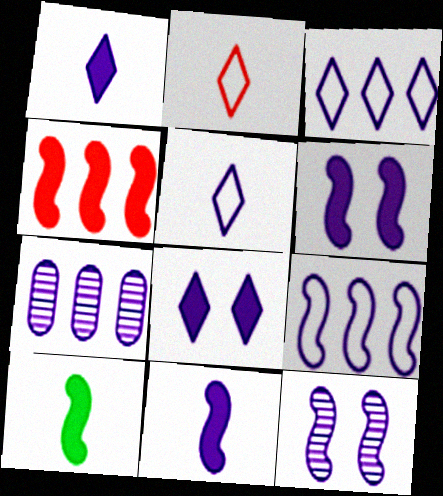[[4, 6, 10], 
[5, 6, 7], 
[9, 11, 12]]